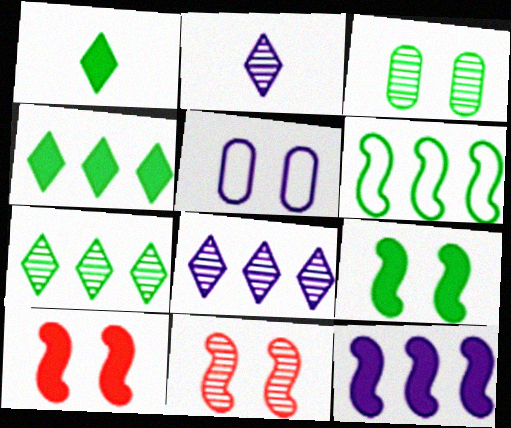[[1, 3, 6], 
[2, 5, 12]]